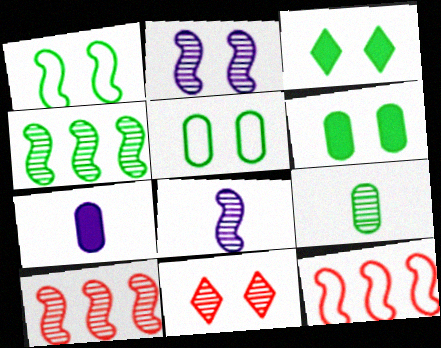[]